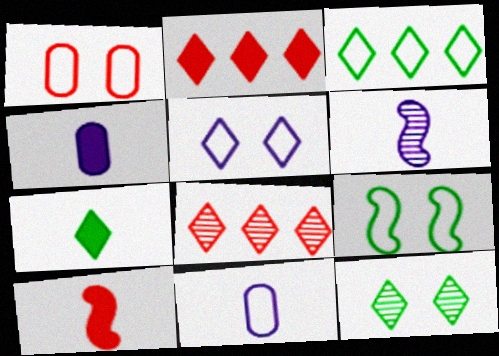[[1, 5, 9], 
[1, 8, 10], 
[3, 7, 12], 
[4, 7, 10], 
[4, 8, 9], 
[5, 7, 8]]